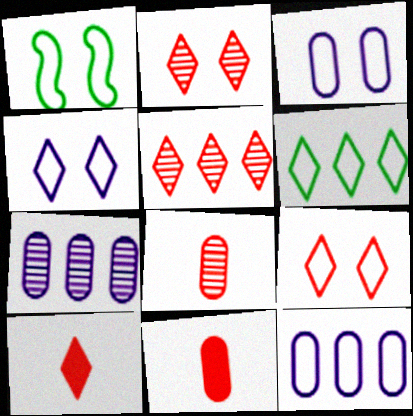[[1, 3, 9], 
[1, 7, 10], 
[5, 9, 10]]